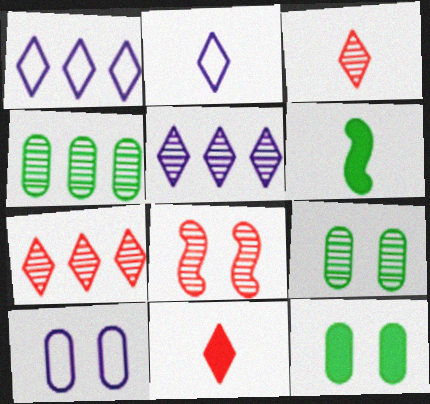[[6, 7, 10]]